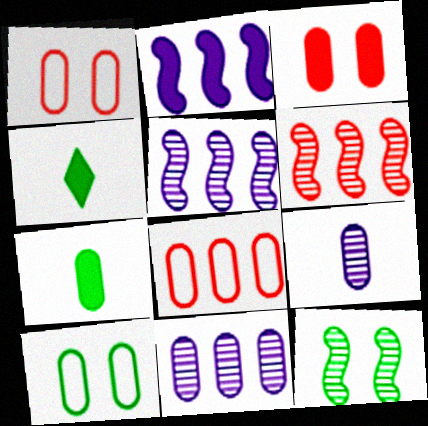[[1, 4, 5], 
[1, 7, 11], 
[2, 3, 4]]